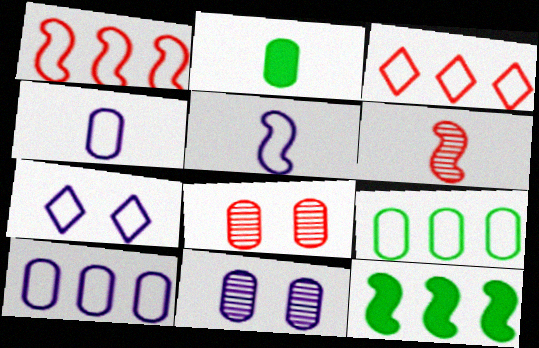[[2, 8, 10], 
[5, 7, 10]]